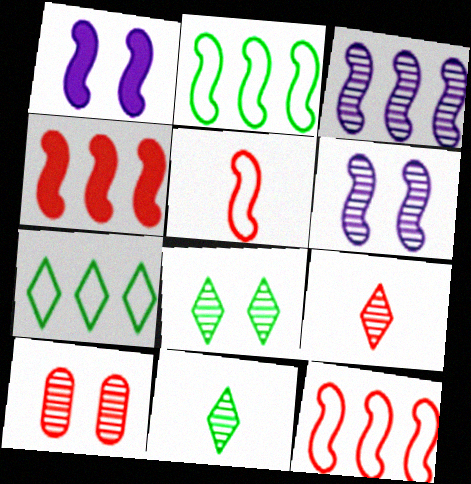[[2, 3, 4], 
[3, 10, 11], 
[6, 8, 10]]